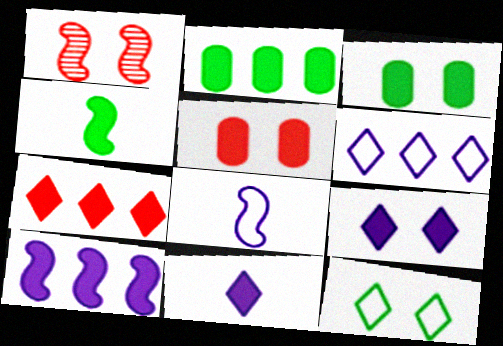[[2, 7, 10]]